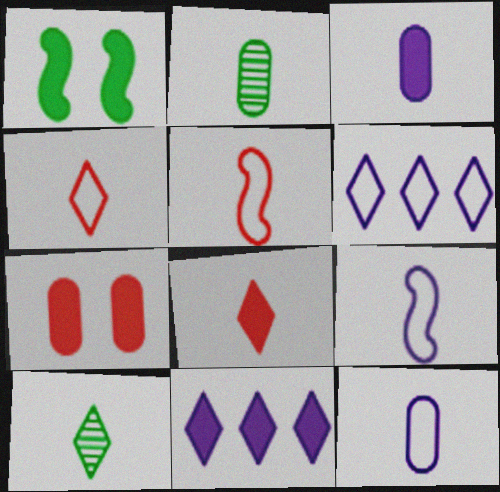[[2, 8, 9], 
[3, 5, 10]]